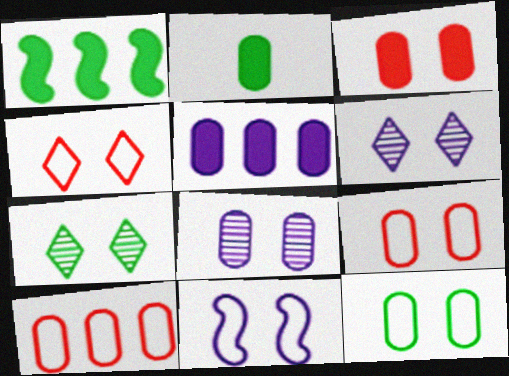[[2, 3, 5], 
[2, 8, 10], 
[3, 7, 11], 
[3, 8, 12], 
[4, 11, 12]]